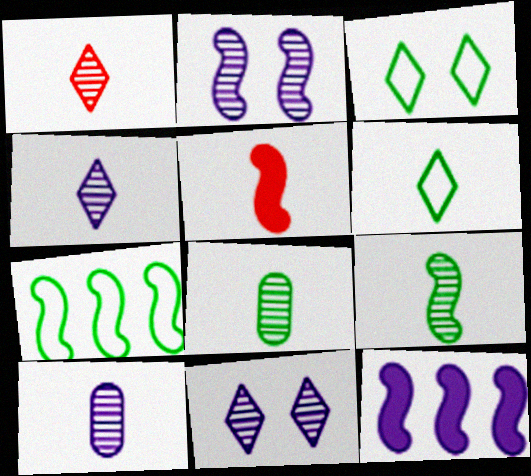[[1, 9, 10], 
[2, 5, 7], 
[5, 6, 10]]